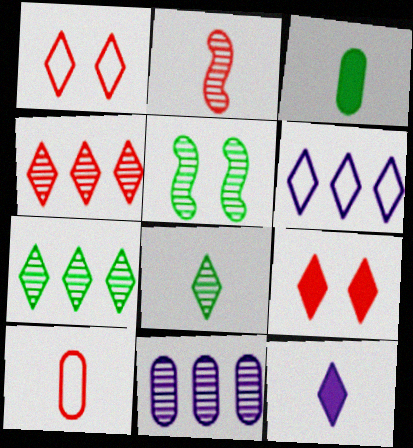[[1, 7, 12], 
[6, 8, 9]]